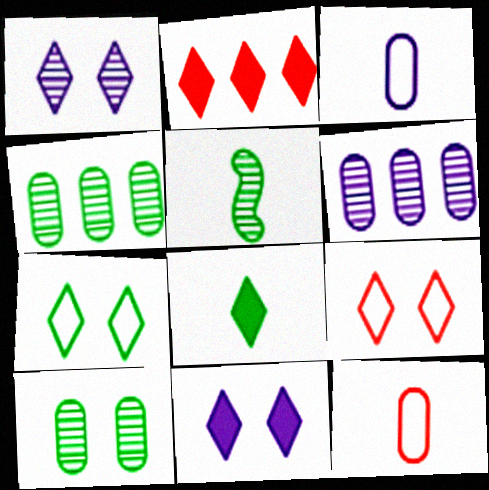[[2, 8, 11]]